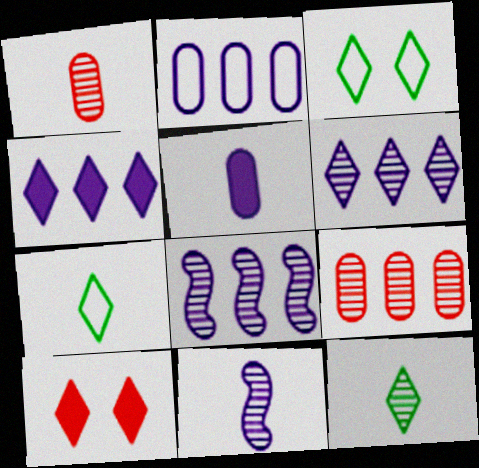[[1, 11, 12], 
[2, 4, 8], 
[6, 7, 10]]